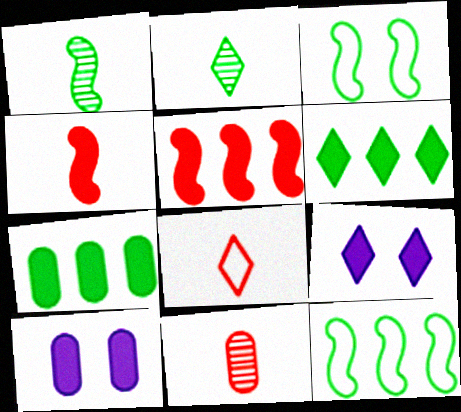[[2, 3, 7], 
[4, 6, 10], 
[4, 7, 9], 
[4, 8, 11], 
[9, 11, 12]]